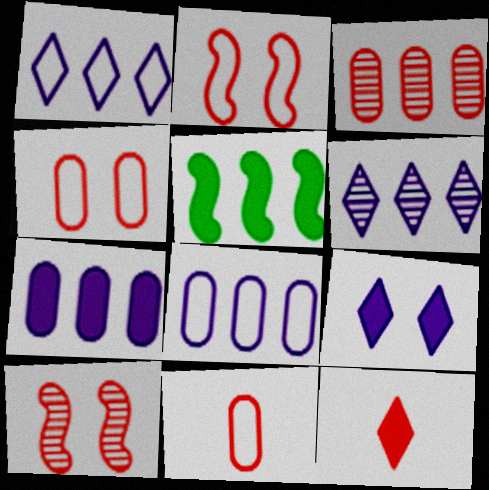[[1, 3, 5], 
[2, 3, 12]]